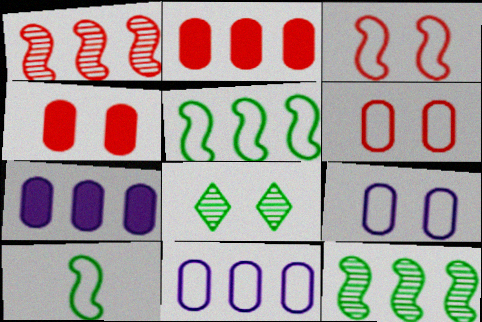[]